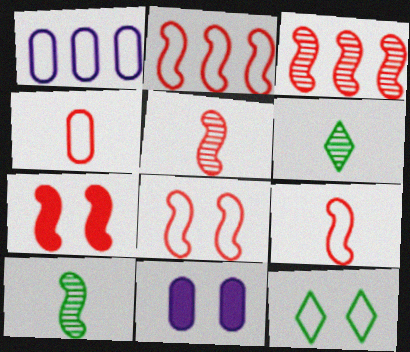[[1, 6, 7], 
[1, 9, 12], 
[2, 5, 7], 
[2, 6, 11], 
[2, 8, 9], 
[3, 7, 9]]